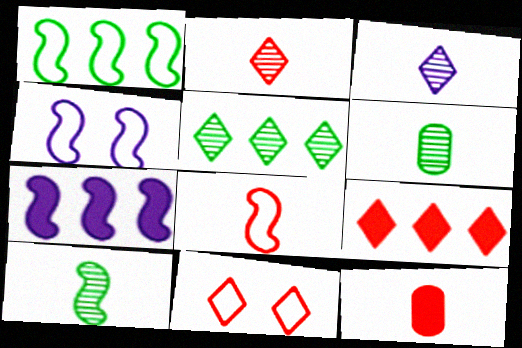[[1, 4, 8], 
[2, 8, 12], 
[2, 9, 11], 
[4, 5, 12], 
[4, 6, 9], 
[6, 7, 11]]